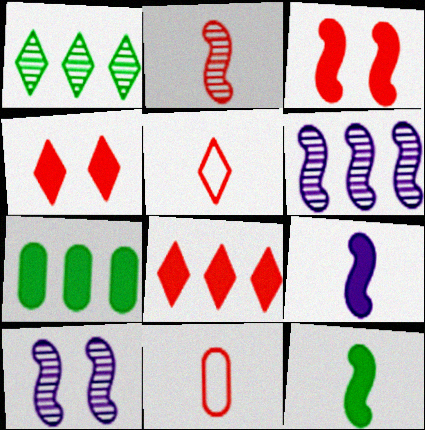[[4, 7, 9], 
[5, 7, 10]]